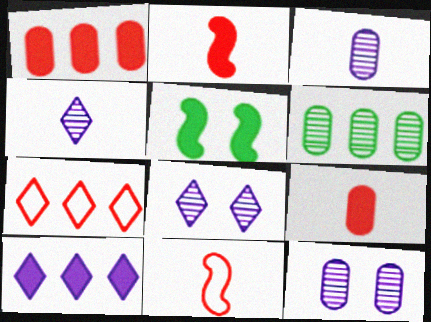[[3, 5, 7], 
[5, 9, 10]]